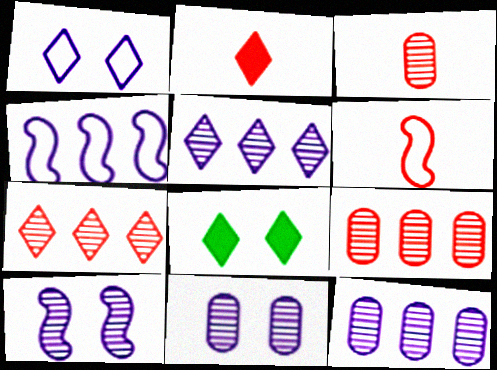[[2, 3, 6], 
[3, 4, 8], 
[6, 8, 12]]